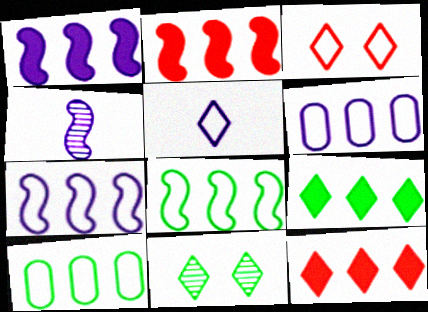[[5, 11, 12]]